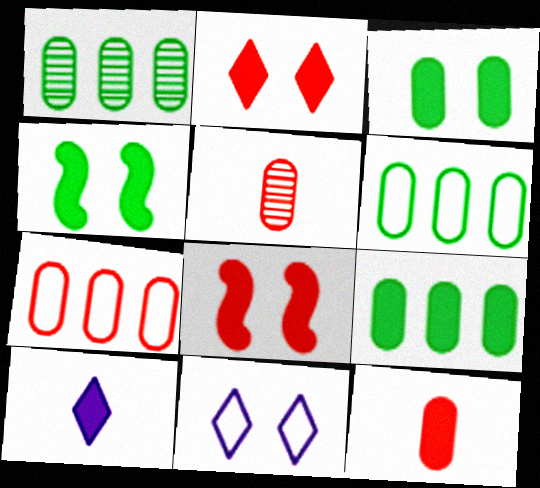[[1, 6, 9], 
[8, 9, 10]]